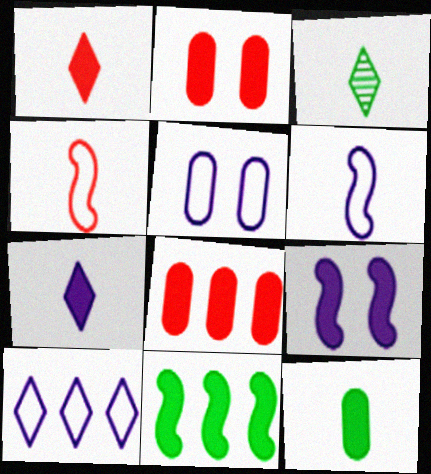[[2, 7, 11], 
[5, 6, 10]]